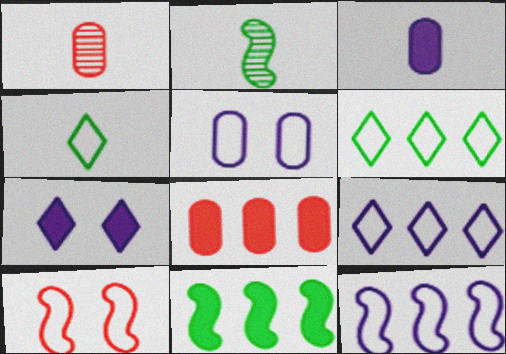[]